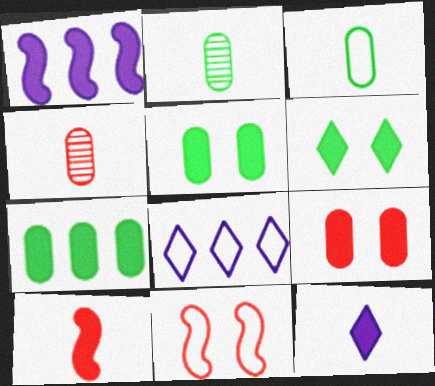[[3, 8, 11]]